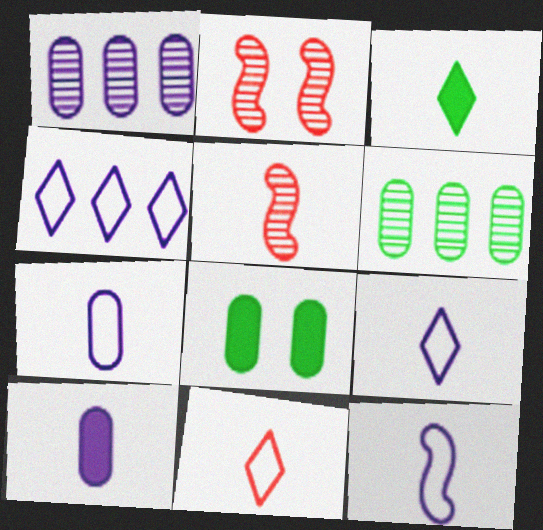[[3, 5, 7], 
[4, 5, 8], 
[7, 9, 12]]